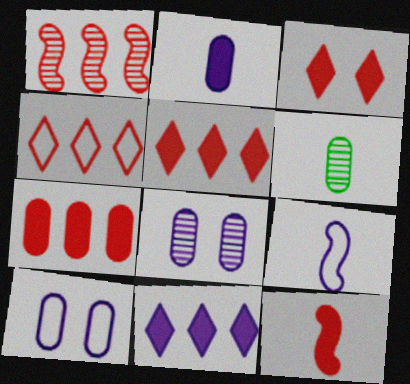[[1, 4, 7], 
[3, 7, 12], 
[6, 7, 10], 
[8, 9, 11]]